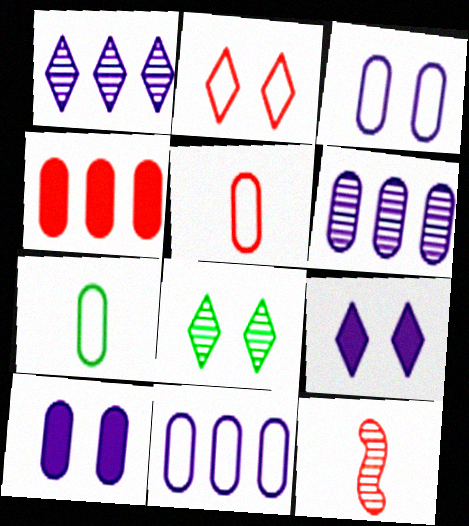[[2, 4, 12], 
[2, 8, 9], 
[6, 8, 12]]